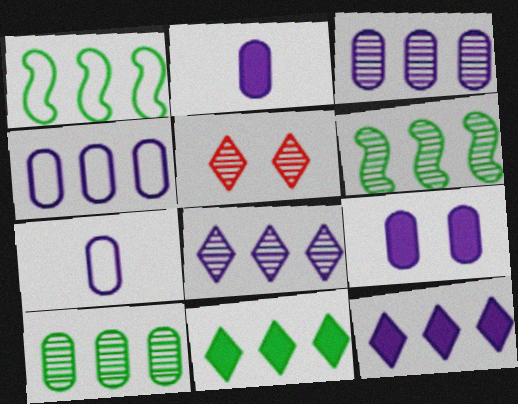[[1, 2, 5], 
[1, 10, 11], 
[3, 7, 9]]